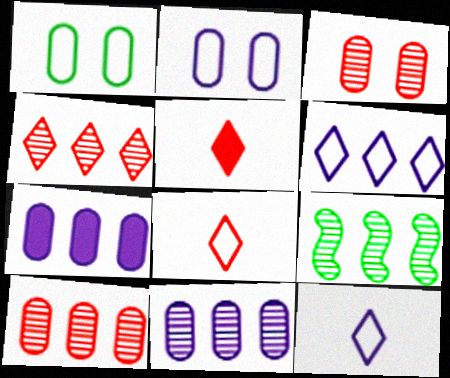[[2, 5, 9], 
[4, 9, 11]]